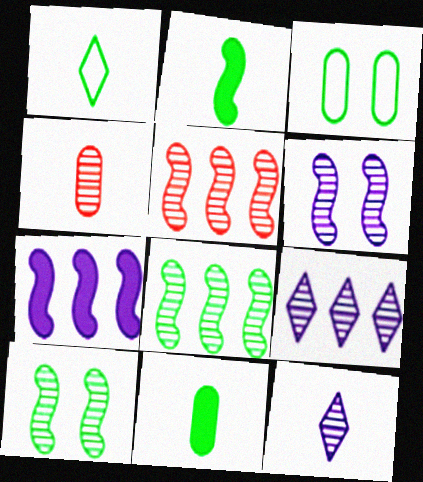[[4, 9, 10]]